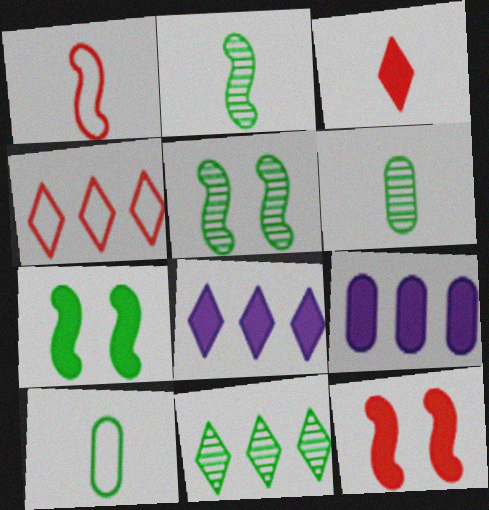[[3, 7, 9], 
[4, 8, 11], 
[5, 6, 11], 
[7, 10, 11]]